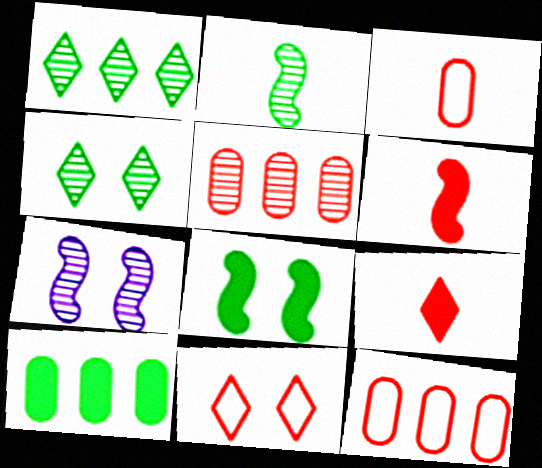[[5, 6, 11]]